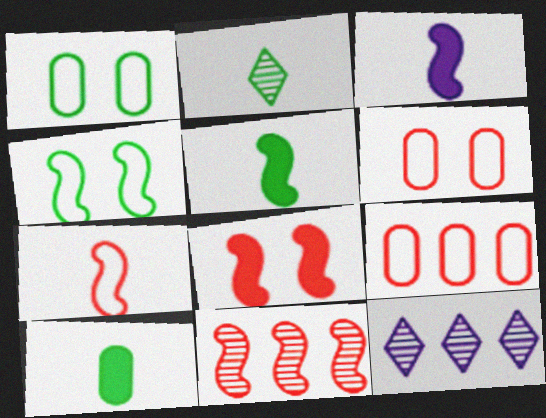[[3, 4, 11], 
[5, 6, 12], 
[7, 8, 11]]